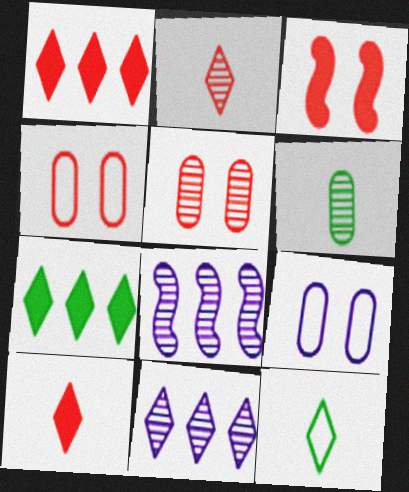[]